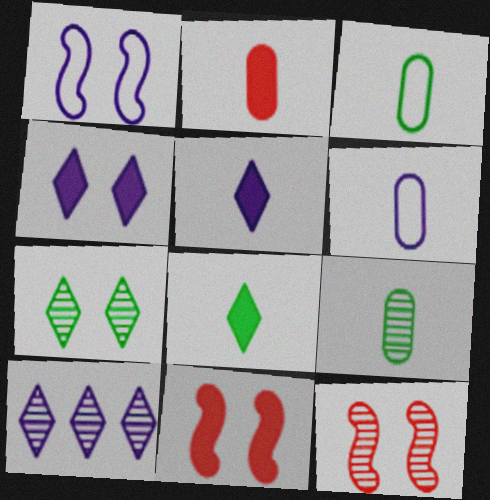[[2, 6, 9], 
[3, 10, 11], 
[9, 10, 12]]